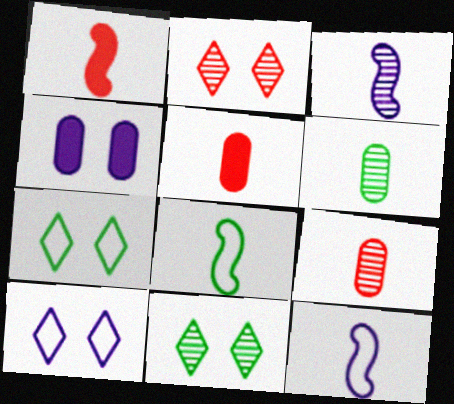[[1, 3, 8]]